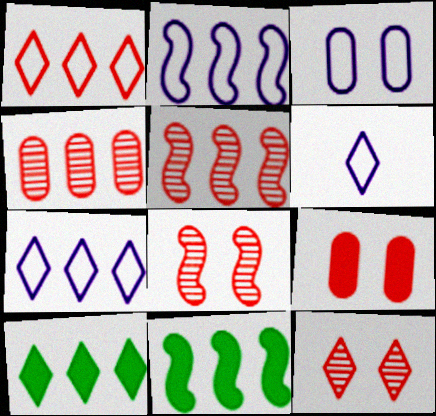[[2, 3, 6], 
[2, 4, 10], 
[2, 5, 11], 
[4, 7, 11], 
[6, 10, 12]]